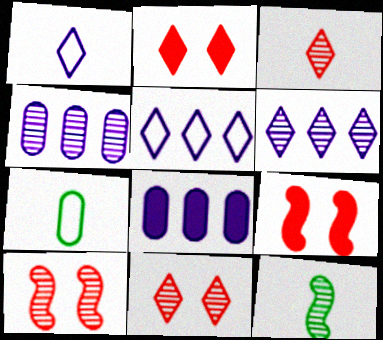[[4, 11, 12], 
[6, 7, 9]]